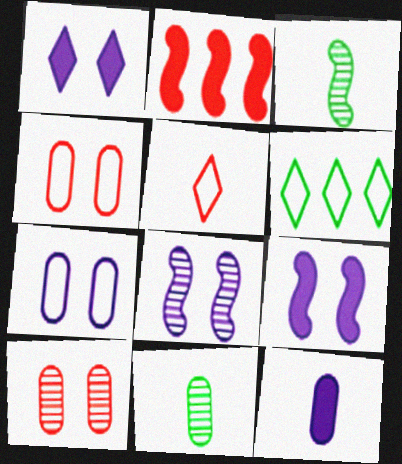[[1, 7, 8], 
[2, 5, 10], 
[3, 5, 12]]